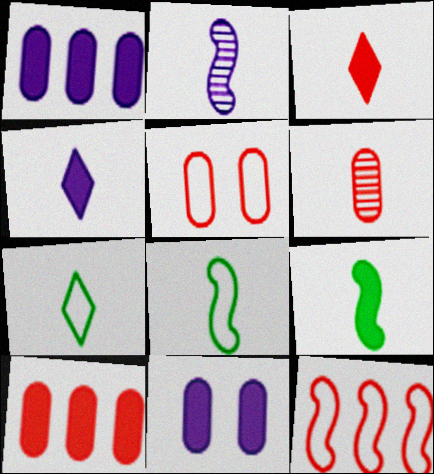[[4, 6, 8], 
[5, 6, 10]]